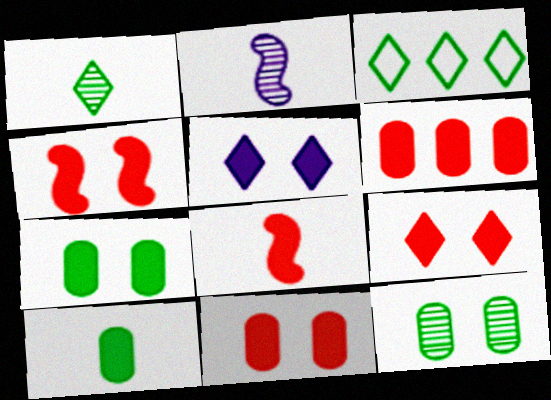[[2, 3, 11], 
[4, 5, 7], 
[4, 9, 11], 
[6, 8, 9]]